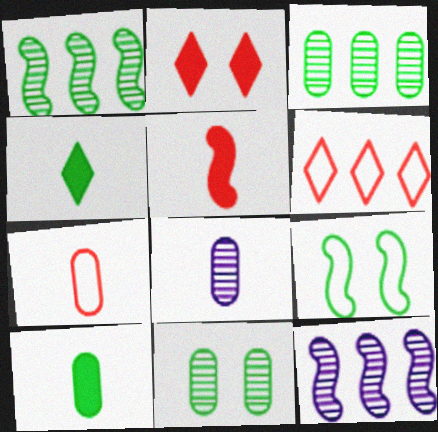[[3, 4, 9], 
[5, 9, 12], 
[7, 8, 10]]